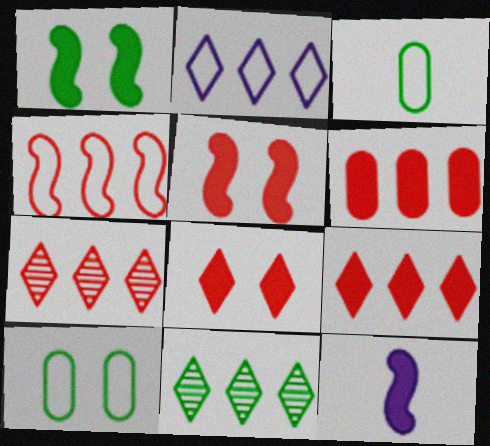[[1, 3, 11], 
[2, 9, 11], 
[4, 6, 7], 
[7, 10, 12]]